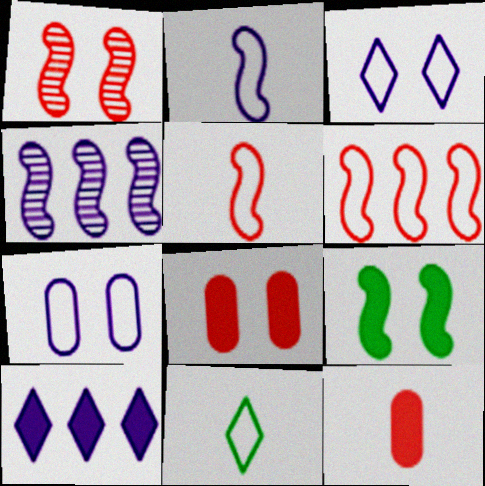[[4, 5, 9], 
[4, 8, 11], 
[6, 7, 11], 
[9, 10, 12]]